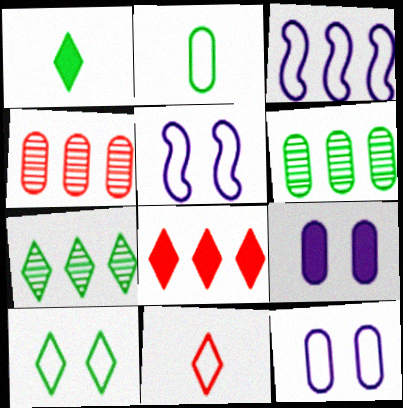[[1, 4, 5], 
[1, 7, 10], 
[2, 4, 9], 
[3, 6, 8]]